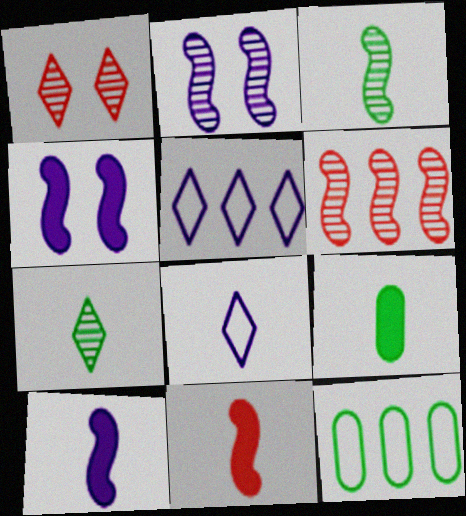[[1, 10, 12], 
[2, 3, 6]]